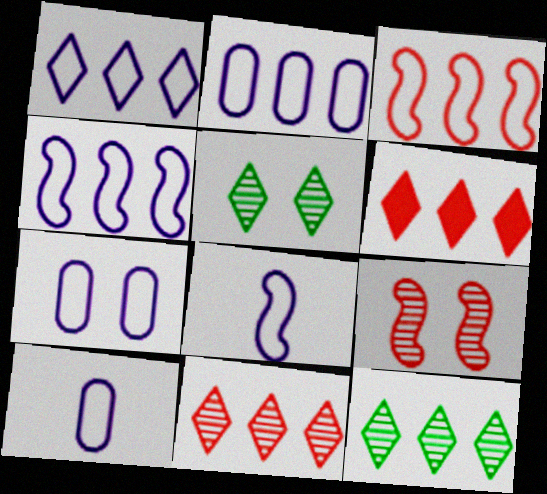[[1, 2, 4], 
[1, 6, 12], 
[1, 7, 8], 
[2, 7, 10]]